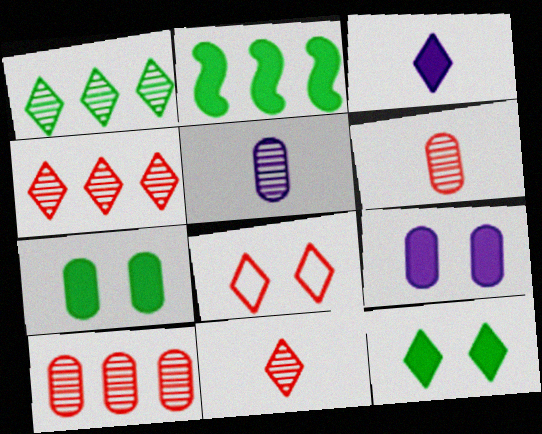[[1, 3, 8], 
[2, 5, 8]]